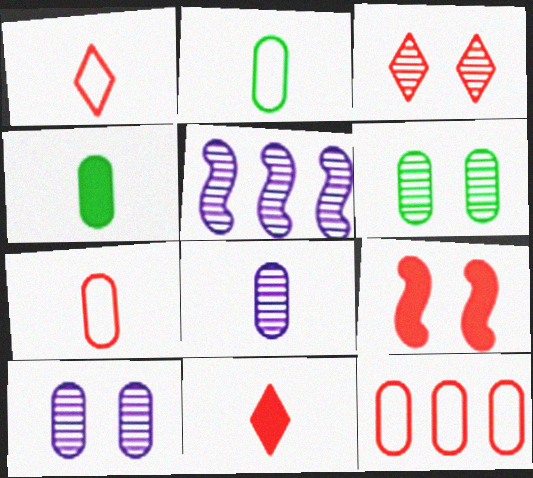[[4, 7, 8], 
[4, 10, 12]]